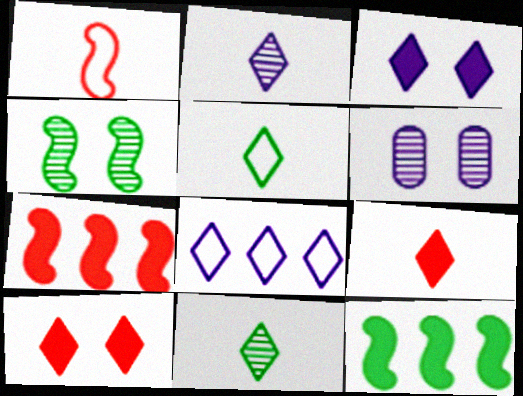[[2, 3, 8], 
[2, 5, 9], 
[5, 6, 7], 
[8, 10, 11]]